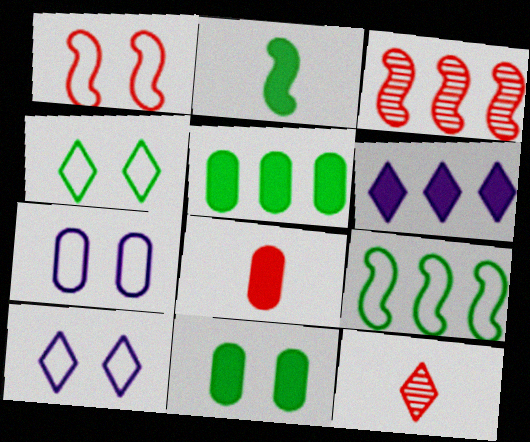[[1, 4, 7], 
[4, 6, 12]]